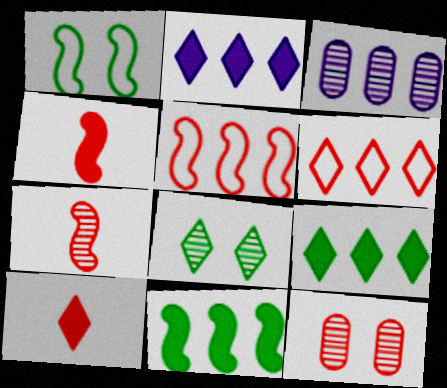[[1, 3, 10], 
[3, 5, 9], 
[3, 6, 11], 
[3, 7, 8], 
[4, 6, 12], 
[5, 10, 12]]